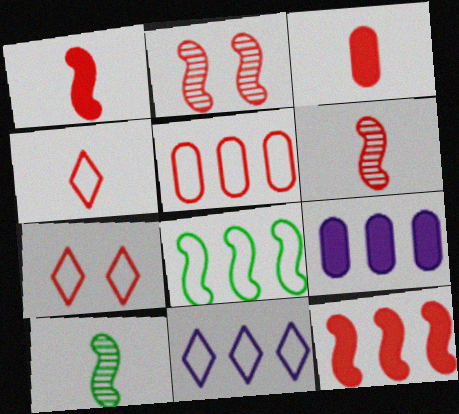[[3, 4, 6], 
[5, 8, 11], 
[7, 9, 10]]